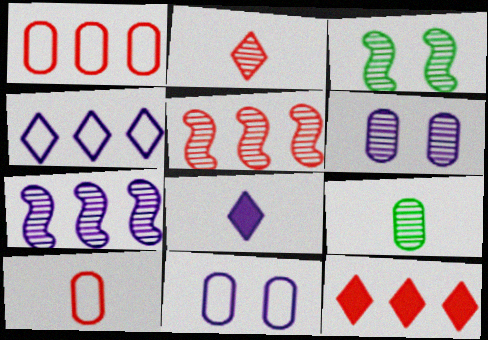[[1, 3, 8], 
[1, 5, 12], 
[7, 8, 11]]